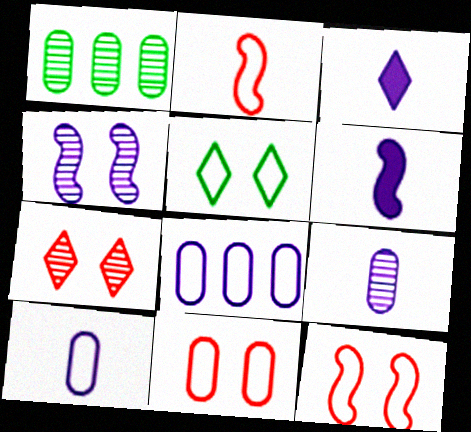[[1, 3, 12], 
[2, 5, 8], 
[3, 4, 8]]